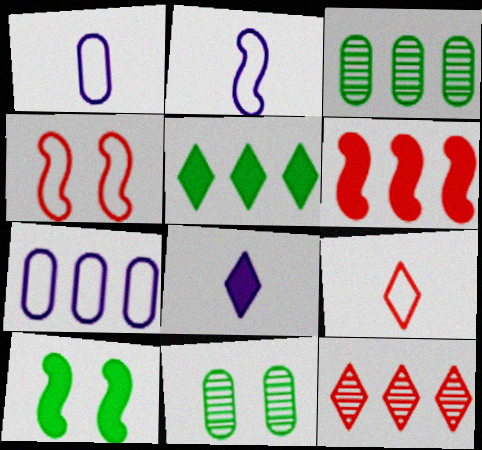[[1, 10, 12], 
[3, 4, 8]]